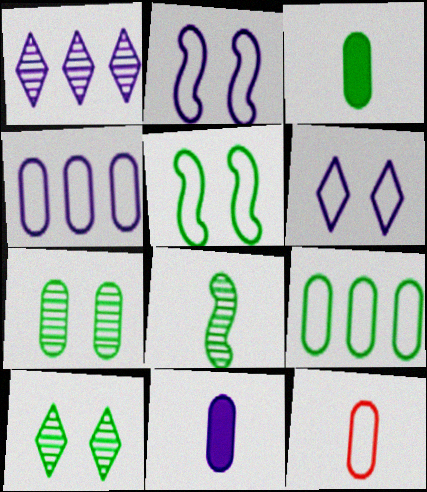[[1, 2, 11], 
[3, 7, 9]]